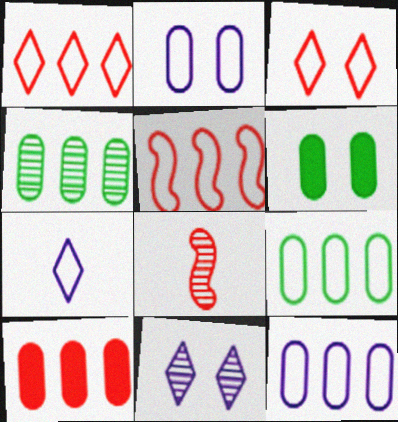[[3, 8, 10], 
[4, 8, 11], 
[4, 10, 12]]